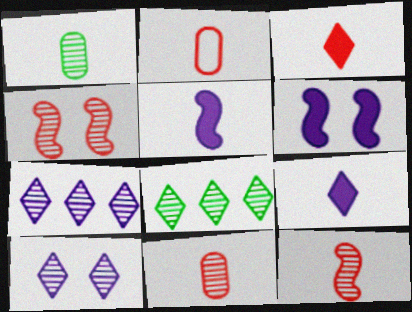[[1, 4, 7], 
[2, 3, 12], 
[2, 6, 8]]